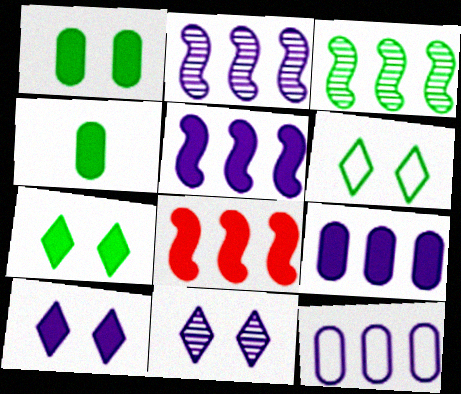[[3, 4, 6], 
[4, 8, 10]]